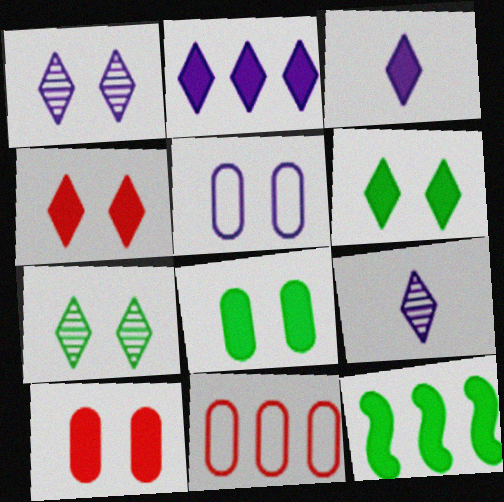[[3, 10, 12]]